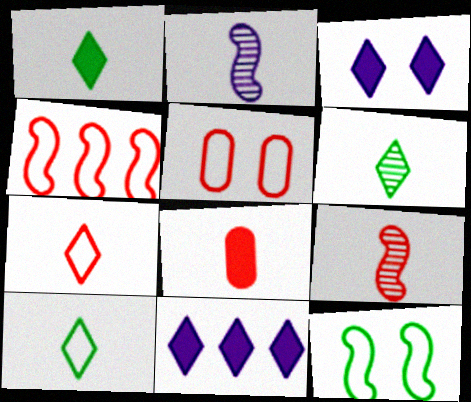[[1, 6, 10], 
[2, 8, 10], 
[4, 5, 7], 
[7, 8, 9]]